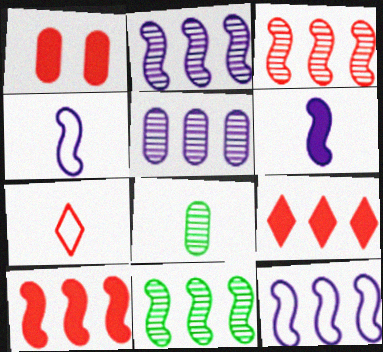[[1, 3, 7], 
[2, 3, 11], 
[6, 7, 8], 
[10, 11, 12]]